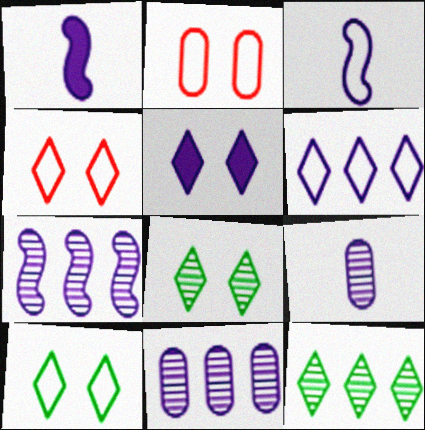[[1, 2, 12], 
[3, 5, 11], 
[4, 5, 8]]